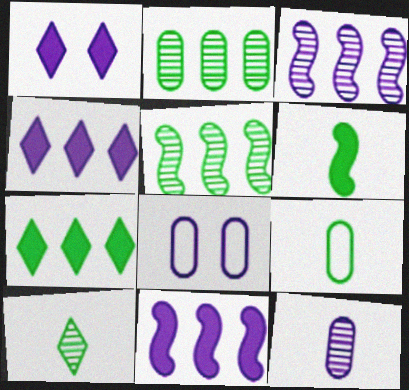[[6, 9, 10]]